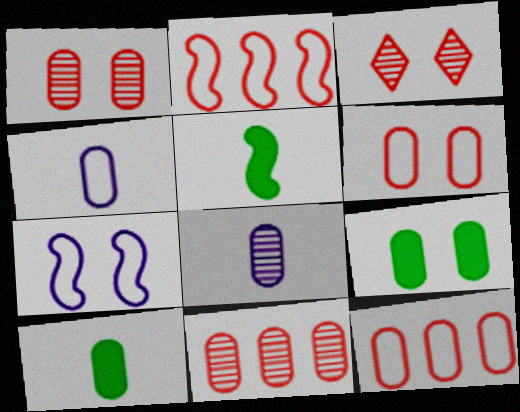[[3, 7, 9], 
[4, 9, 11], 
[8, 9, 12]]